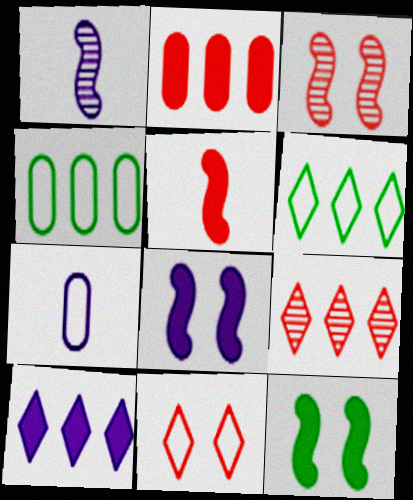[[6, 9, 10], 
[7, 9, 12]]